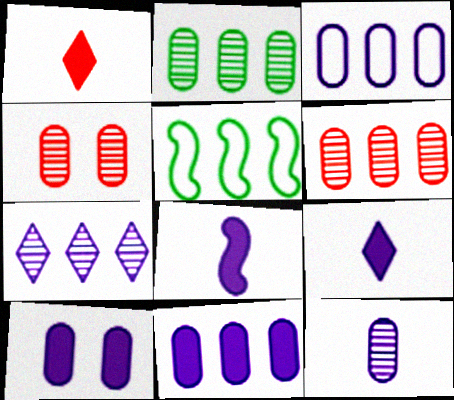[[2, 4, 12], 
[3, 10, 12], 
[4, 5, 9]]